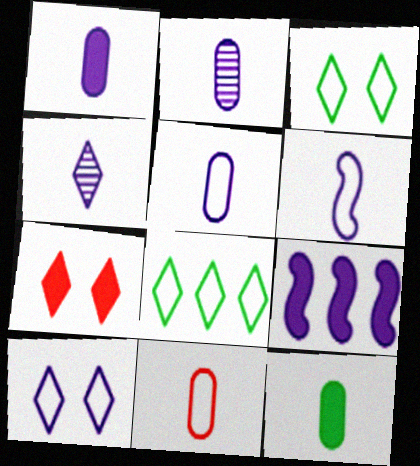[[1, 2, 5], 
[1, 4, 6], 
[2, 9, 10], 
[2, 11, 12], 
[4, 7, 8], 
[7, 9, 12]]